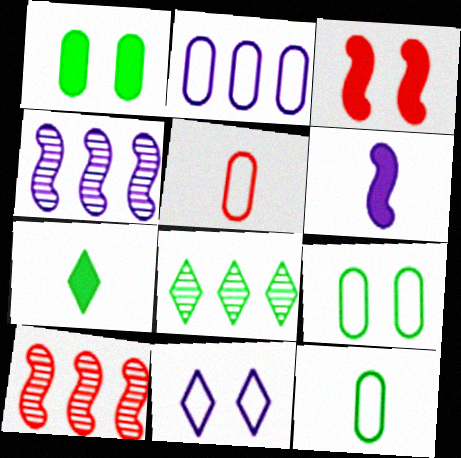[[2, 5, 9]]